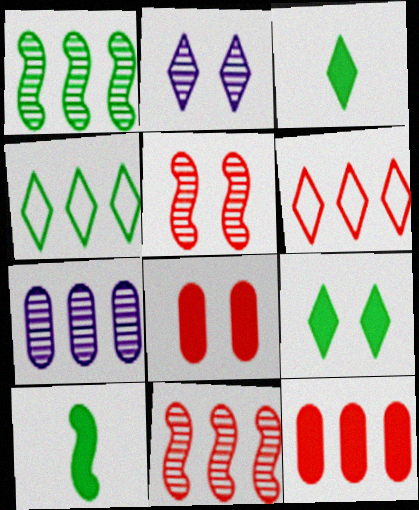[[2, 3, 6], 
[6, 11, 12]]